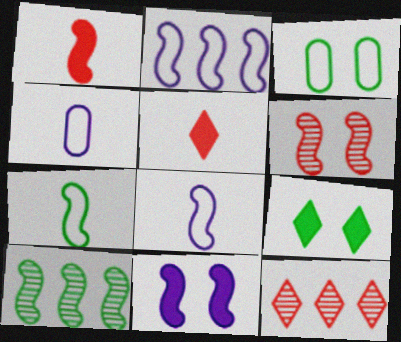[]